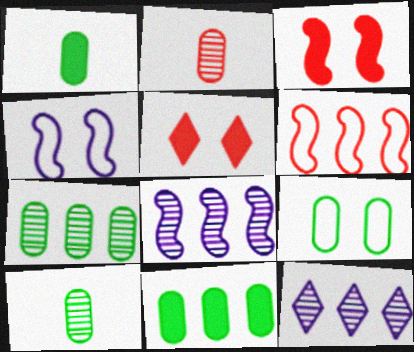[[1, 7, 9], 
[2, 5, 6], 
[6, 11, 12], 
[9, 10, 11]]